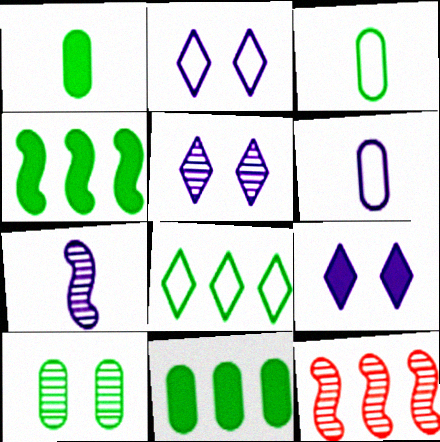[[1, 2, 12], 
[2, 5, 9], 
[3, 9, 12], 
[3, 10, 11]]